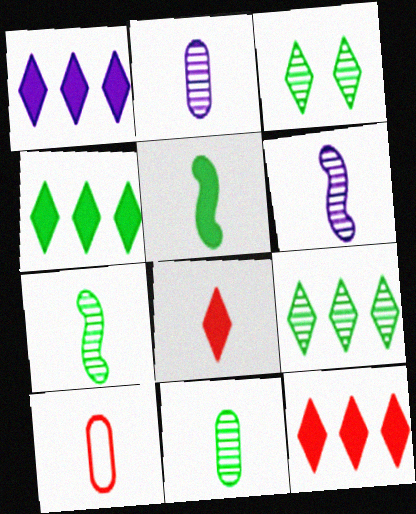[[1, 4, 12]]